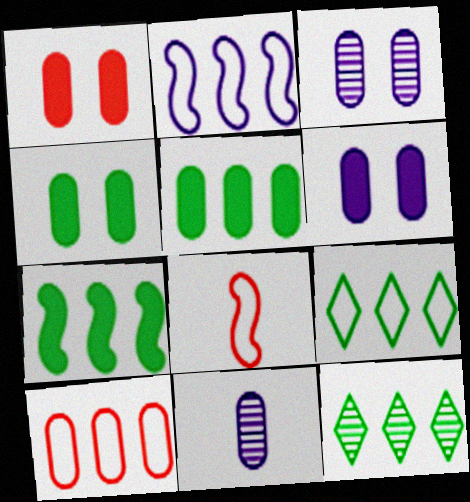[[1, 4, 6], 
[2, 9, 10], 
[4, 10, 11], 
[6, 8, 12]]